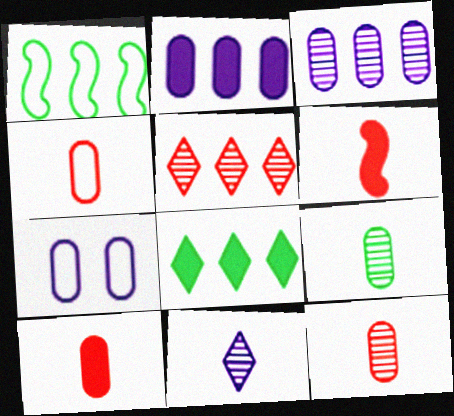[[1, 2, 5], 
[4, 10, 12]]